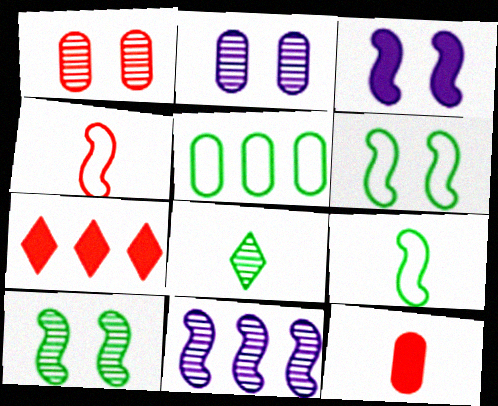[[1, 4, 7], 
[1, 8, 11], 
[2, 5, 12], 
[2, 7, 9], 
[5, 7, 11]]